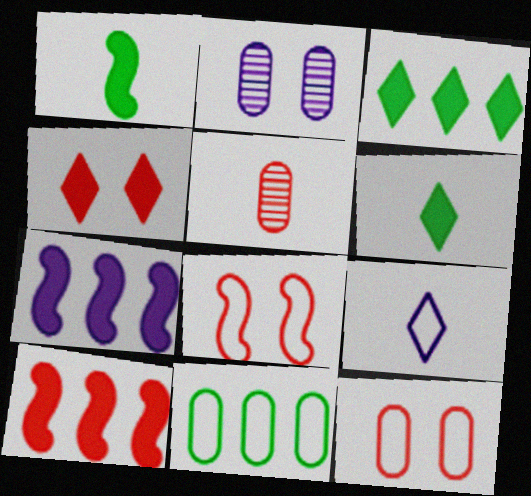[[1, 5, 9], 
[2, 7, 9], 
[8, 9, 11]]